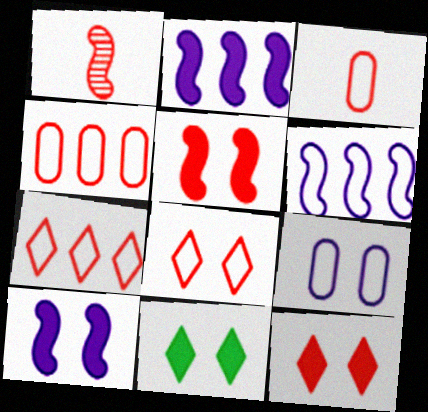[[1, 4, 12]]